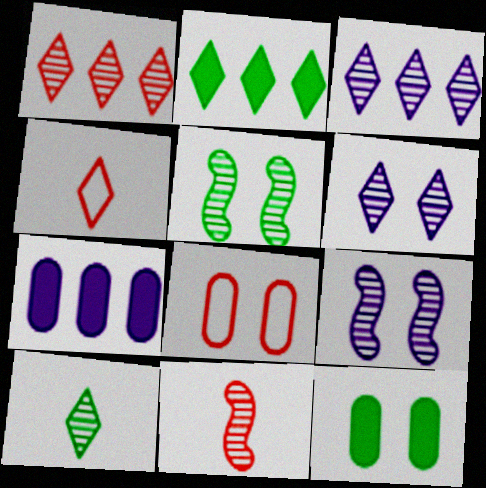[[1, 6, 10], 
[2, 4, 6], 
[4, 5, 7]]